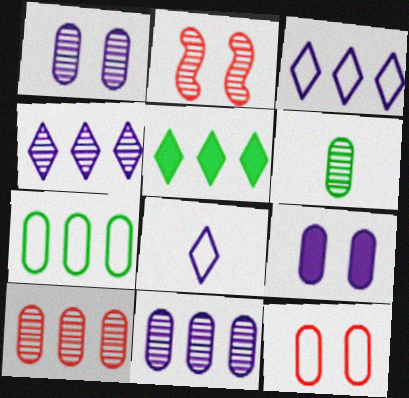[[1, 6, 10], 
[2, 4, 6]]